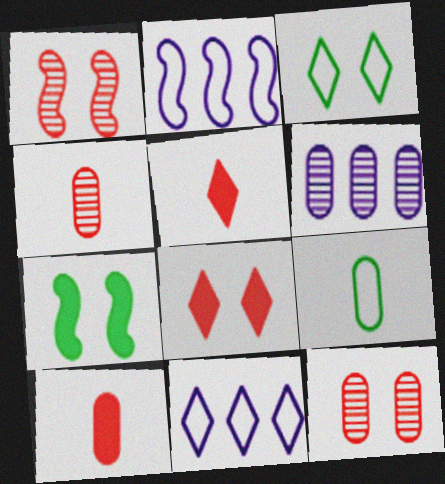[[4, 7, 11]]